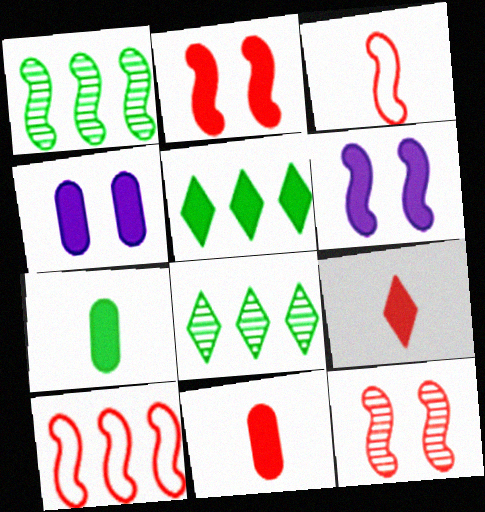[[1, 3, 6], 
[3, 4, 8], 
[5, 6, 11]]